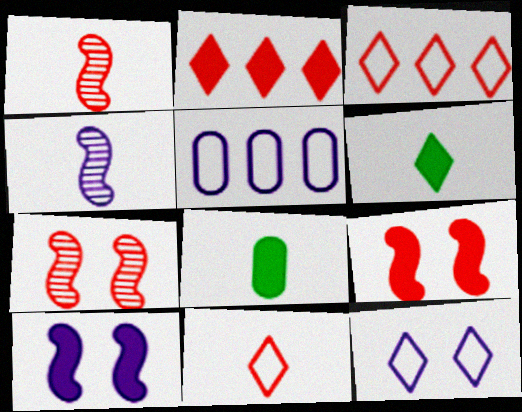[[2, 8, 10], 
[4, 8, 11], 
[5, 6, 7]]